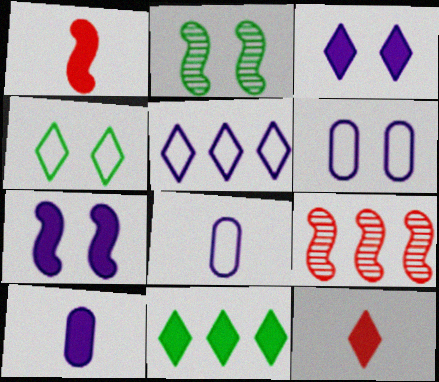[[3, 11, 12], 
[4, 9, 10]]